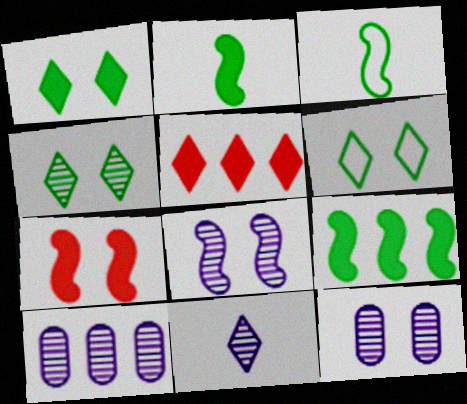[[1, 4, 6], 
[3, 5, 12], 
[5, 6, 11], 
[6, 7, 12], 
[8, 10, 11]]